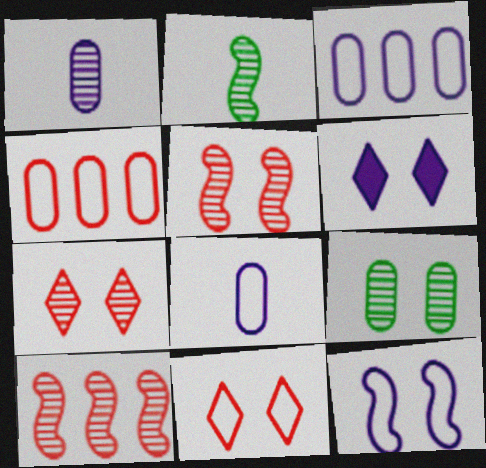[[2, 4, 6]]